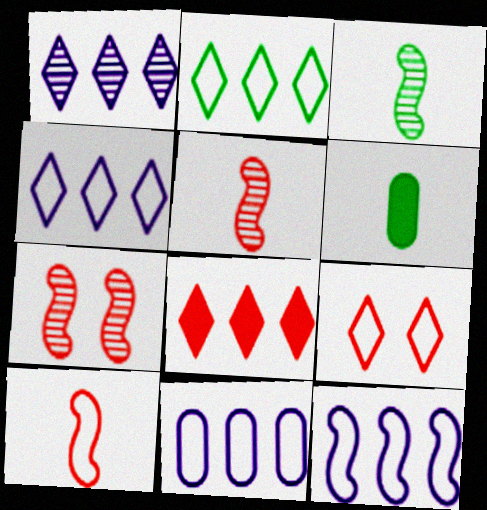[[1, 2, 8], 
[4, 6, 7], 
[4, 11, 12]]